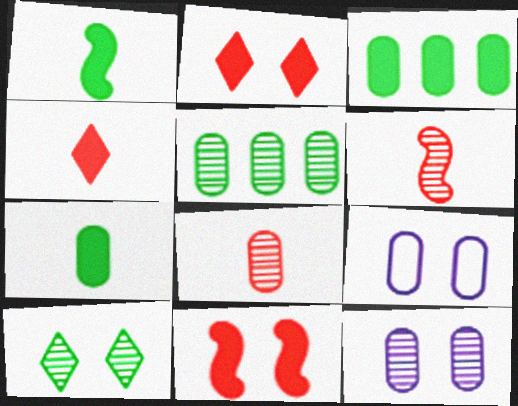[[3, 8, 9], 
[5, 8, 12], 
[9, 10, 11]]